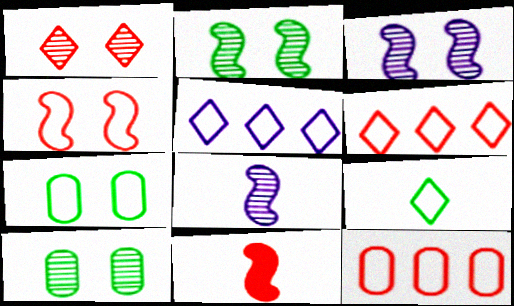[[1, 3, 10], 
[1, 11, 12], 
[5, 10, 11]]